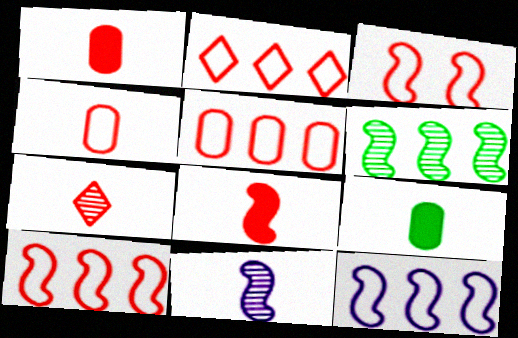[[2, 3, 4], 
[2, 5, 10], 
[4, 7, 8]]